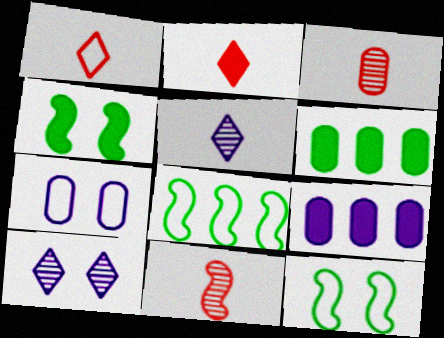[[1, 7, 8], 
[2, 4, 9], 
[3, 6, 7]]